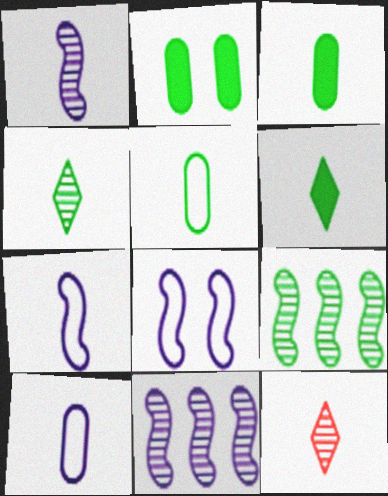[[3, 7, 12]]